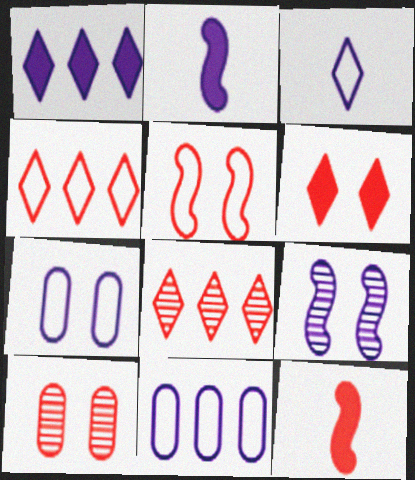[[4, 10, 12], 
[5, 6, 10]]